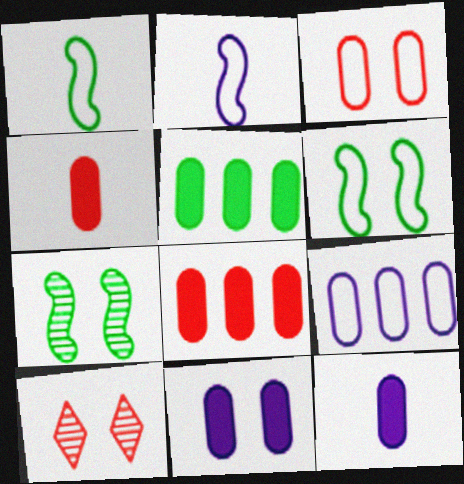[[2, 5, 10], 
[4, 5, 11], 
[6, 10, 11]]